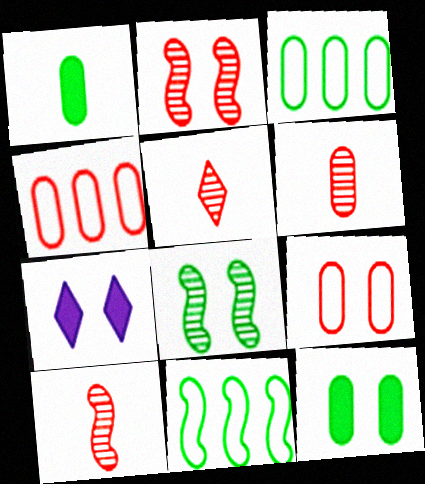[[3, 7, 10], 
[5, 6, 10], 
[6, 7, 11], 
[7, 8, 9]]